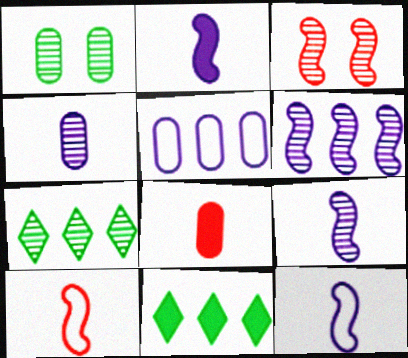[[1, 5, 8], 
[2, 9, 12], 
[3, 4, 7]]